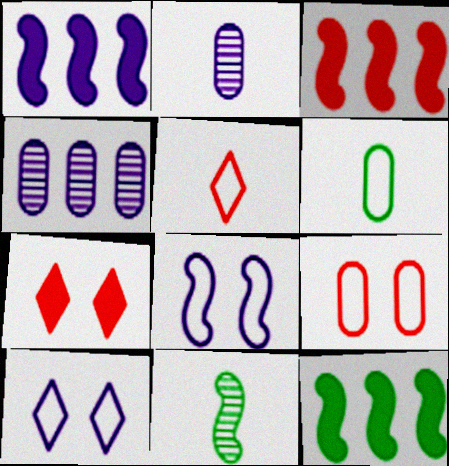[[1, 2, 10], 
[1, 3, 12], 
[3, 8, 11]]